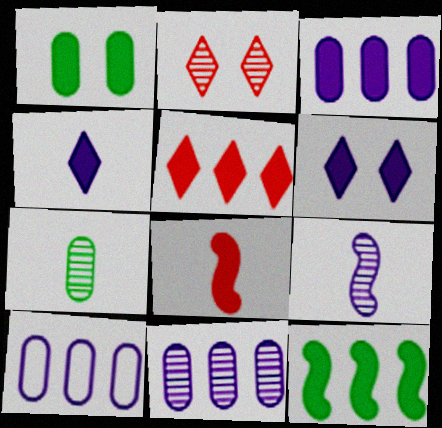[[3, 5, 12], 
[3, 10, 11], 
[6, 9, 10]]